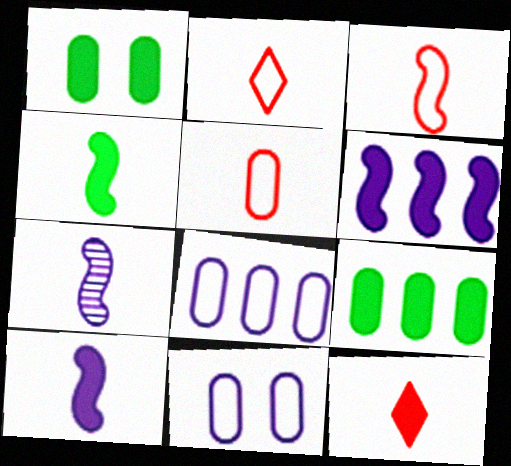[[1, 6, 12], 
[2, 3, 5], 
[3, 4, 7]]